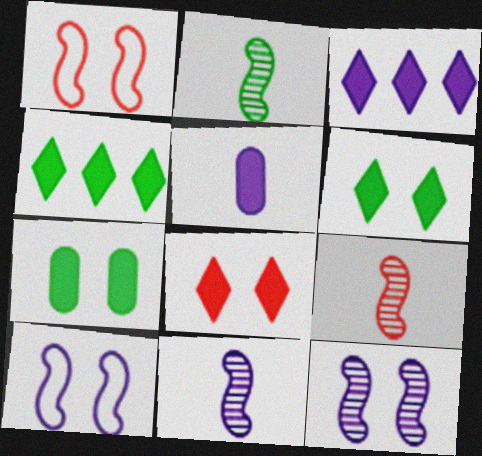[[2, 9, 11]]